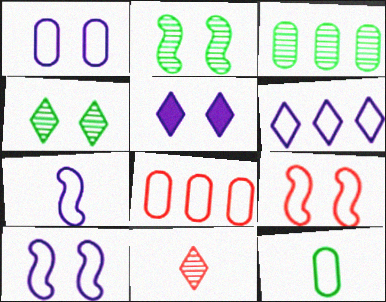[[1, 6, 7], 
[1, 8, 12], 
[6, 9, 12]]